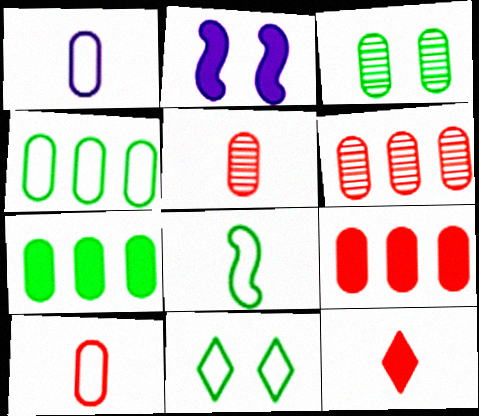[[1, 3, 9], 
[2, 7, 12], 
[4, 8, 11]]